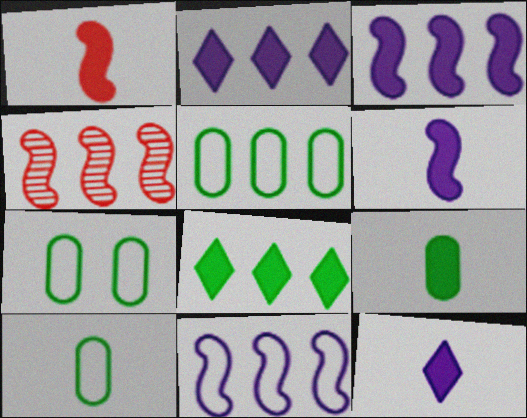[[1, 9, 12], 
[2, 4, 5], 
[4, 7, 12], 
[5, 7, 10]]